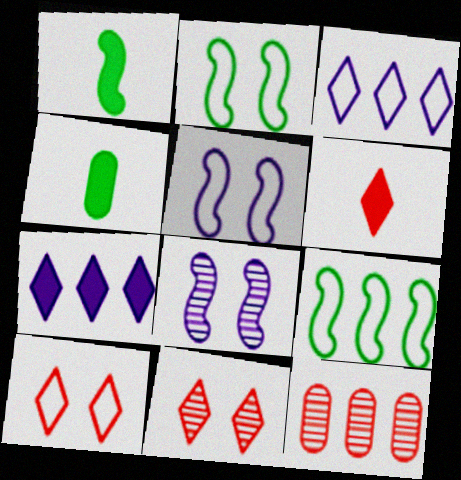[[7, 9, 12]]